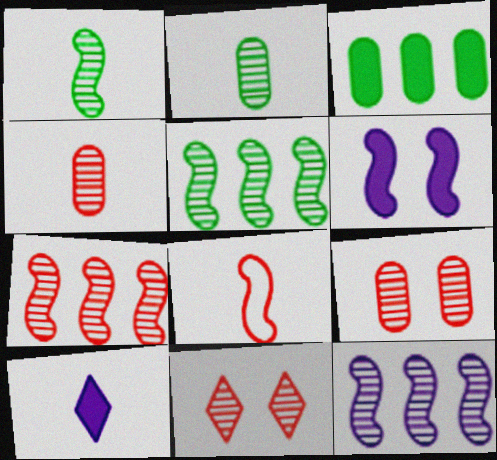[[2, 8, 10], 
[2, 11, 12], 
[4, 7, 11], 
[5, 6, 8], 
[5, 7, 12]]